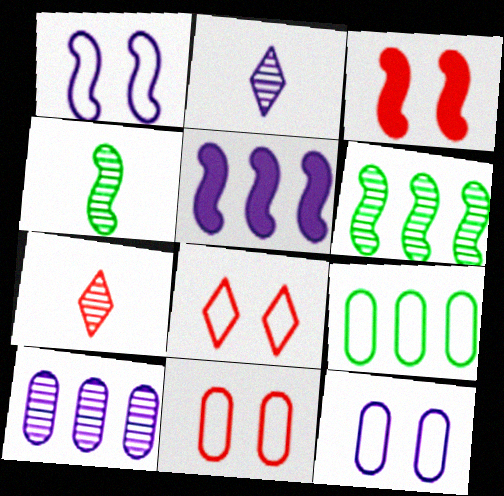[[2, 3, 9], 
[2, 5, 12]]